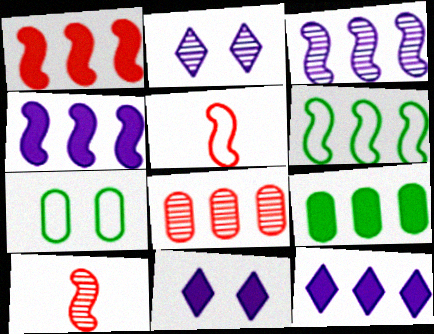[[1, 3, 6], 
[1, 9, 12], 
[2, 5, 9], 
[6, 8, 12], 
[7, 10, 12]]